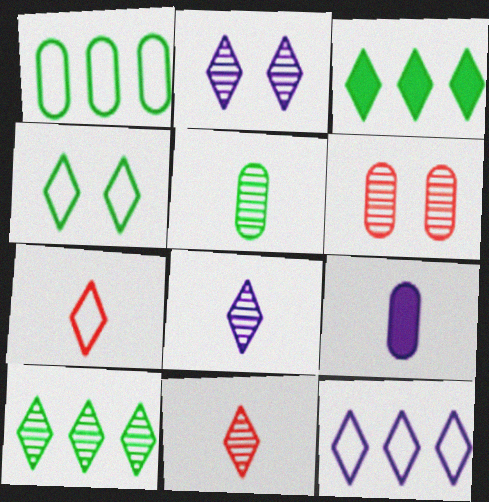[[1, 6, 9], 
[2, 3, 7], 
[2, 10, 11], 
[4, 7, 12]]